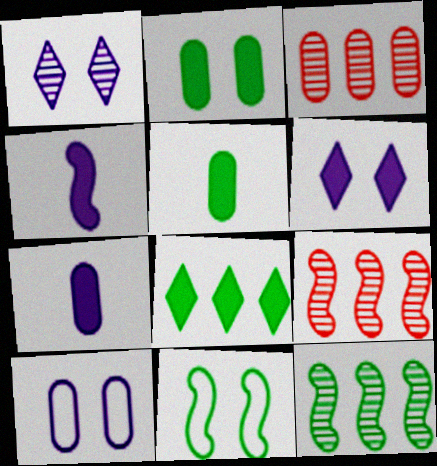[[3, 5, 10], 
[4, 9, 11]]